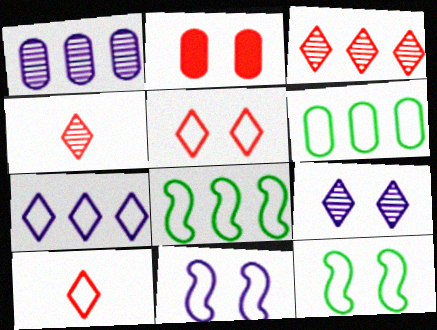[[2, 9, 12], 
[6, 10, 11]]